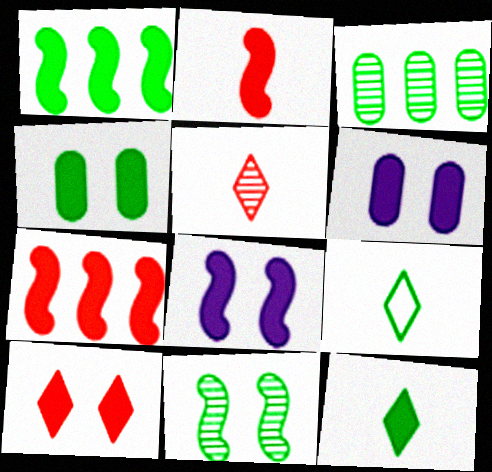[[1, 2, 8], 
[1, 4, 12], 
[4, 8, 10], 
[6, 7, 12]]